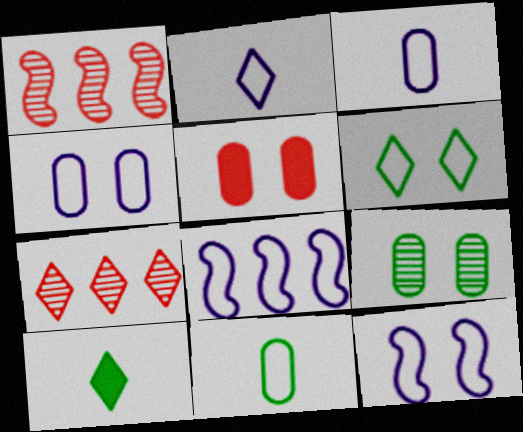[[1, 4, 10], 
[2, 4, 8], 
[4, 5, 9]]